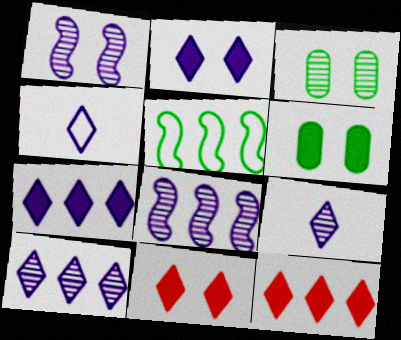[[2, 4, 10]]